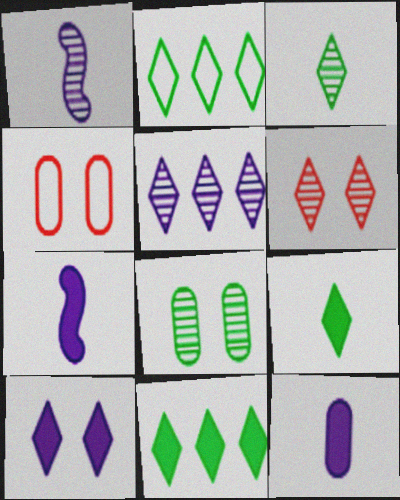[[1, 4, 11], 
[3, 5, 6]]